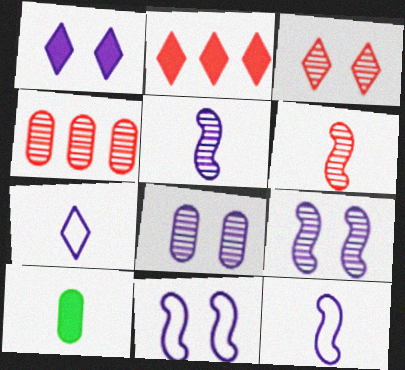[[1, 8, 11], 
[3, 4, 6], 
[6, 7, 10]]